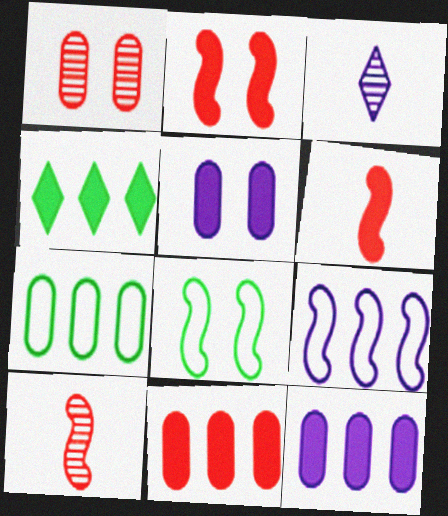[[2, 3, 7], 
[3, 5, 9], 
[3, 8, 11], 
[4, 5, 6]]